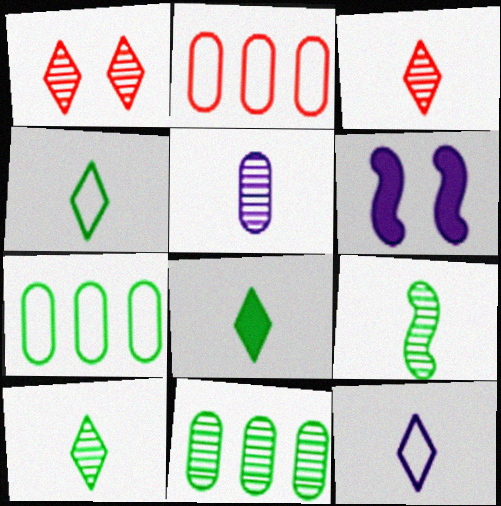[[2, 6, 10], 
[3, 5, 9], 
[3, 6, 7], 
[3, 8, 12], 
[4, 8, 10]]